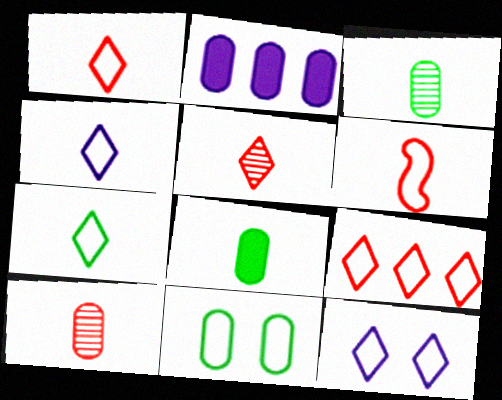[[1, 4, 7], 
[2, 10, 11], 
[7, 9, 12]]